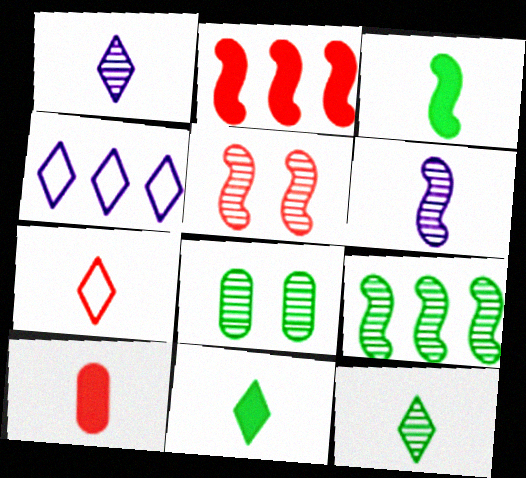[[1, 7, 11], 
[5, 6, 9], 
[8, 9, 12]]